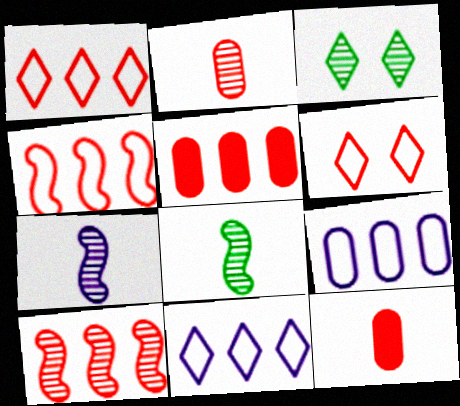[[1, 5, 10], 
[6, 10, 12]]